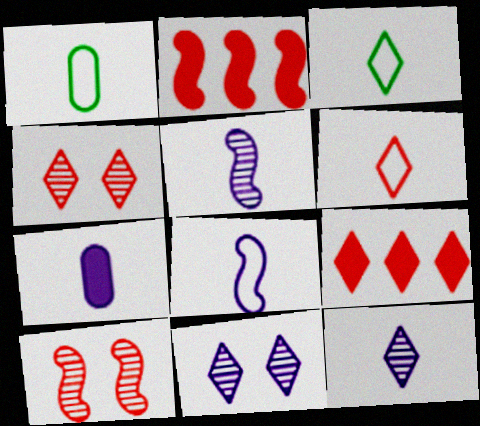[[1, 2, 11], 
[1, 6, 8], 
[3, 9, 11], 
[4, 6, 9], 
[7, 8, 12]]